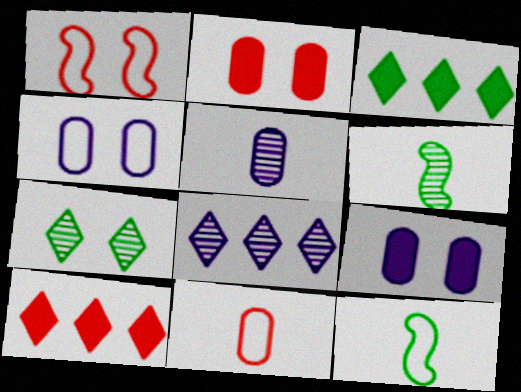[[1, 3, 5], 
[1, 7, 9], 
[2, 8, 12], 
[4, 6, 10]]